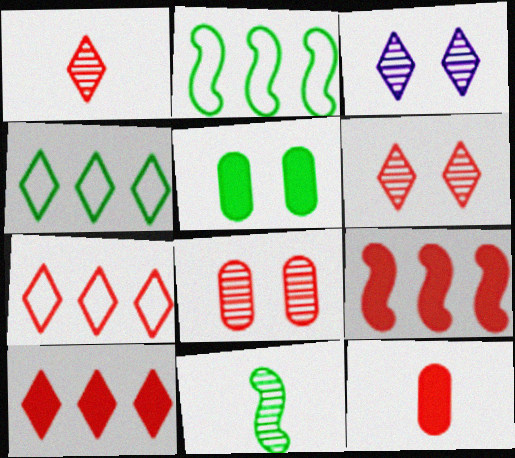[[2, 3, 12], 
[4, 5, 11]]